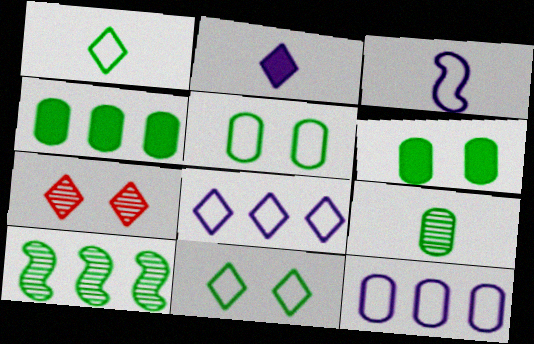[[1, 6, 10], 
[3, 4, 7], 
[4, 5, 9]]